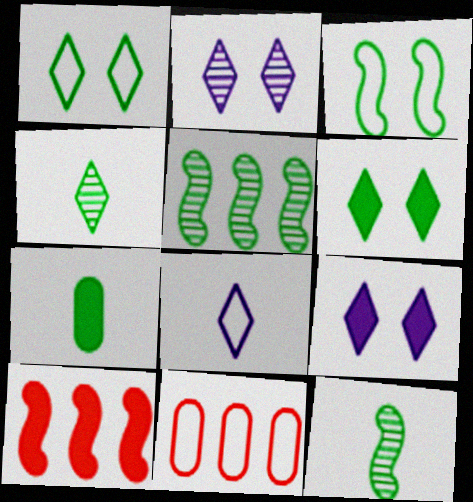[[1, 5, 7], 
[3, 8, 11], 
[7, 9, 10], 
[9, 11, 12]]